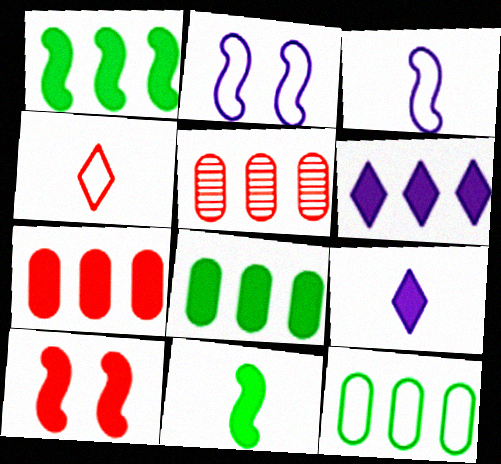[[1, 6, 7], 
[2, 4, 12], 
[4, 5, 10], 
[8, 9, 10]]